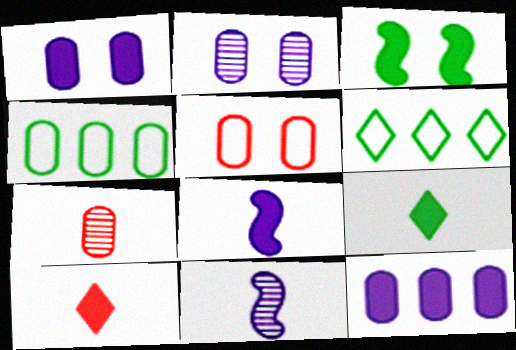[[1, 4, 7], 
[3, 10, 12]]